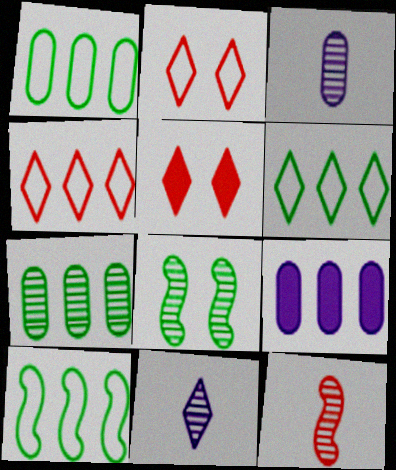[[1, 6, 10], 
[3, 5, 10], 
[5, 6, 11]]